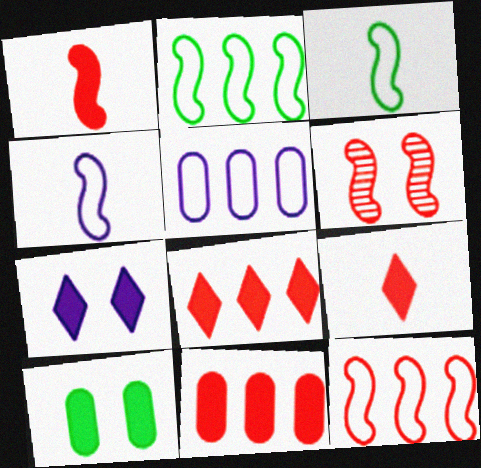[[1, 6, 12]]